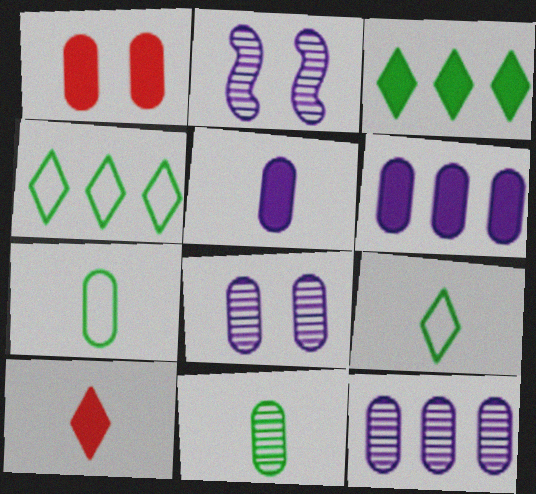[[1, 7, 12]]